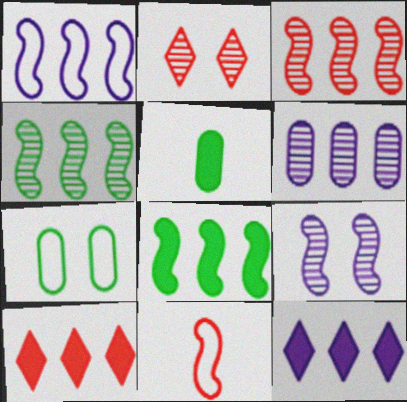[[1, 2, 5], 
[1, 3, 8], 
[1, 6, 12], 
[8, 9, 11]]